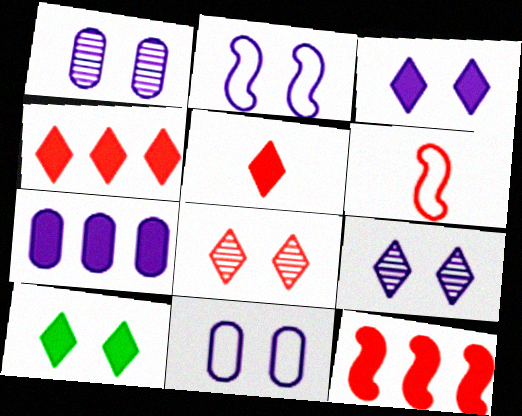[[1, 2, 3]]